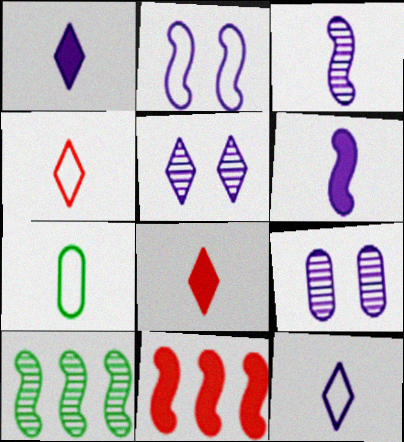[[3, 7, 8], 
[5, 7, 11]]